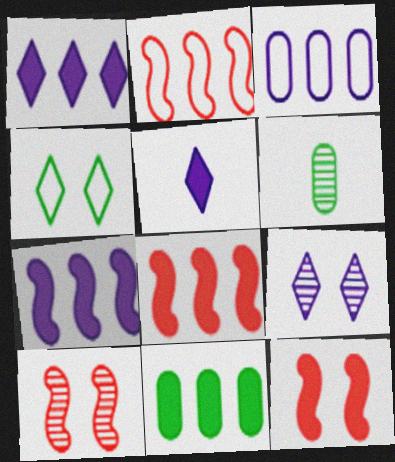[[1, 8, 11], 
[5, 11, 12]]